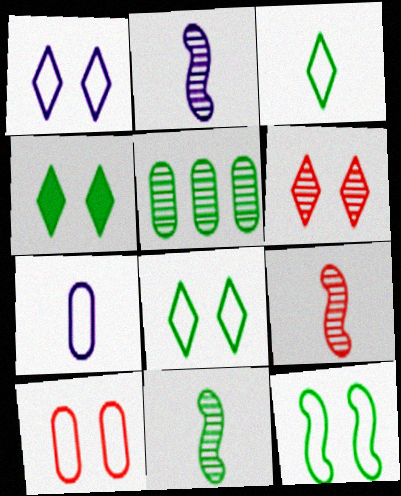[[1, 4, 6], 
[1, 10, 12], 
[2, 5, 6], 
[2, 9, 11]]